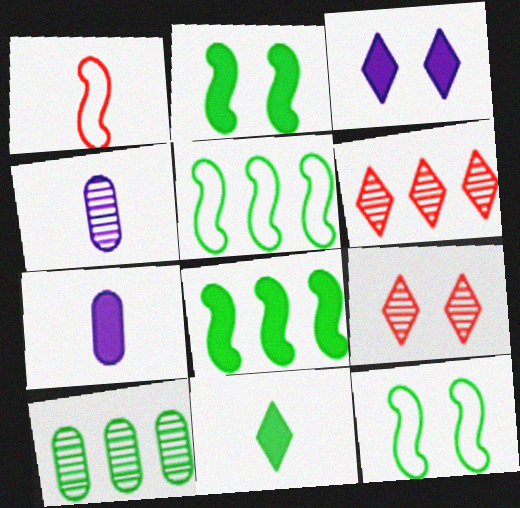[[1, 3, 10], 
[1, 4, 11], 
[5, 7, 9], 
[6, 7, 12], 
[10, 11, 12]]